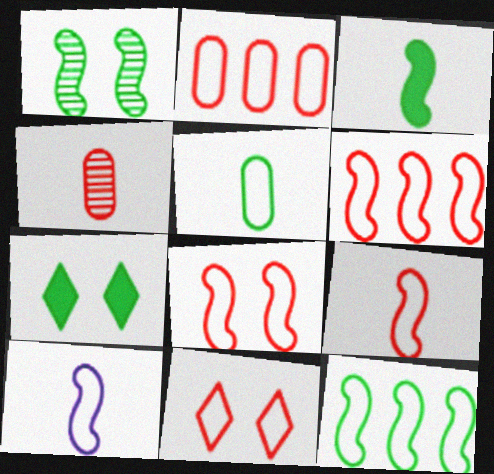[[1, 3, 12], 
[2, 9, 11], 
[6, 8, 9], 
[8, 10, 12]]